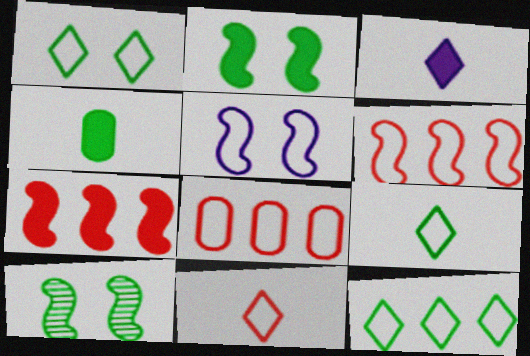[[1, 9, 12], 
[3, 8, 10], 
[4, 10, 12], 
[5, 8, 9]]